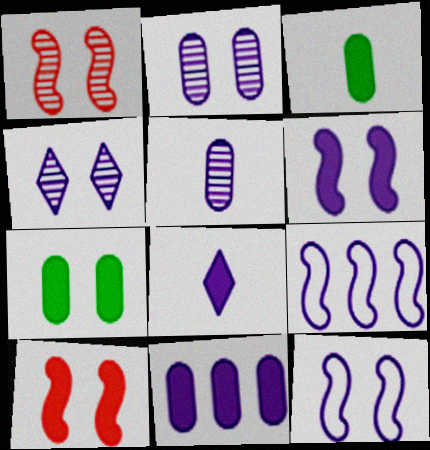[[2, 8, 9], 
[6, 8, 11]]